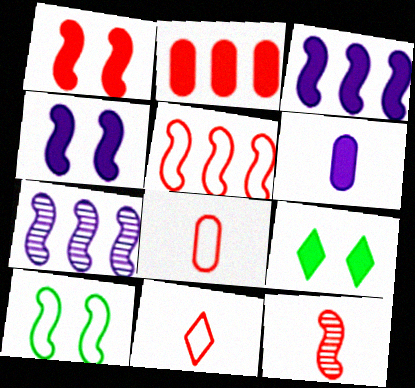[[1, 5, 12], 
[3, 10, 12], 
[7, 8, 9]]